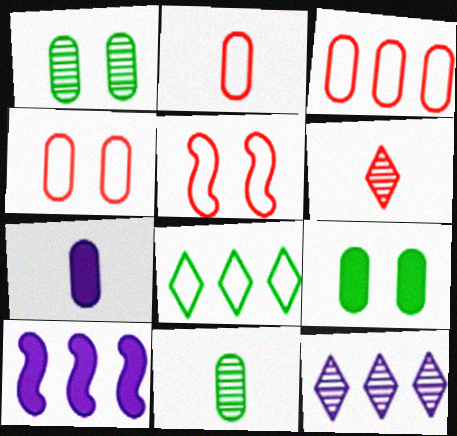[[1, 3, 7], 
[2, 3, 4], 
[2, 7, 11]]